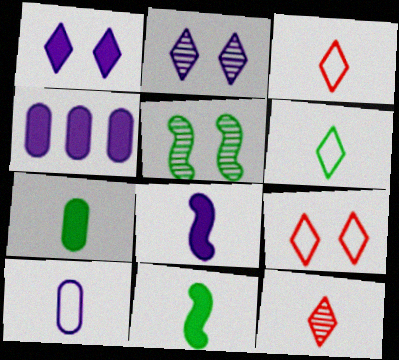[[1, 4, 8], 
[3, 4, 5], 
[10, 11, 12]]